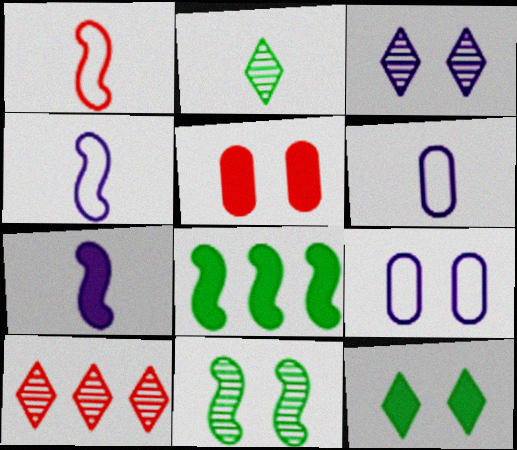[[1, 5, 10], 
[2, 3, 10]]